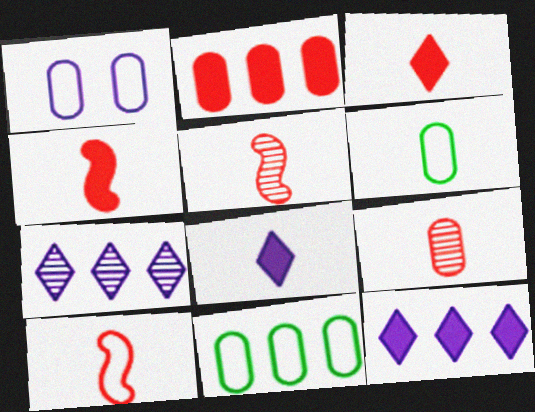[[3, 9, 10], 
[4, 5, 10], 
[5, 6, 8]]